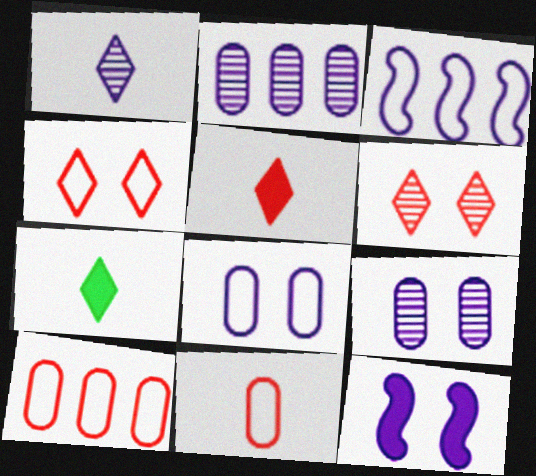[]